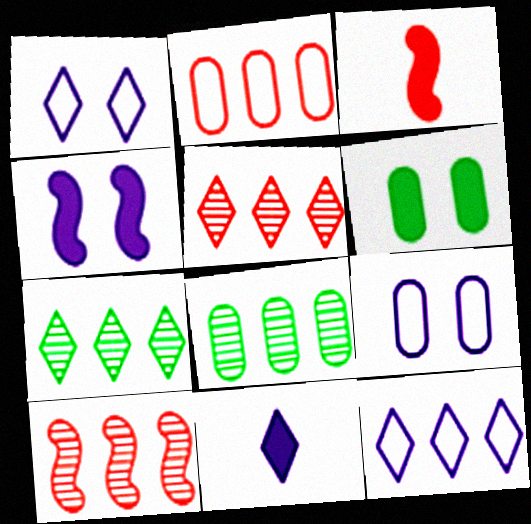[[1, 3, 8], 
[3, 7, 9]]